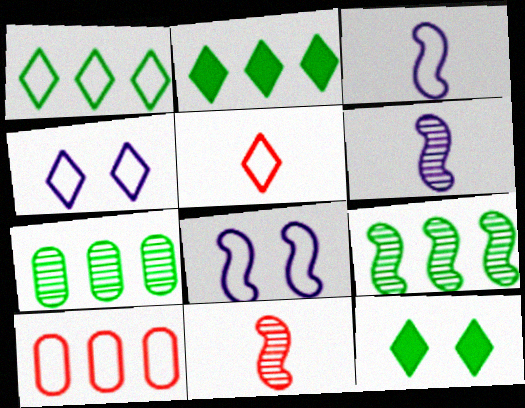[[1, 4, 5], 
[6, 10, 12]]